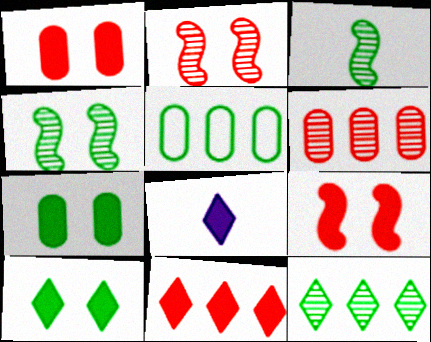[[2, 5, 8], 
[3, 5, 10], 
[8, 10, 11]]